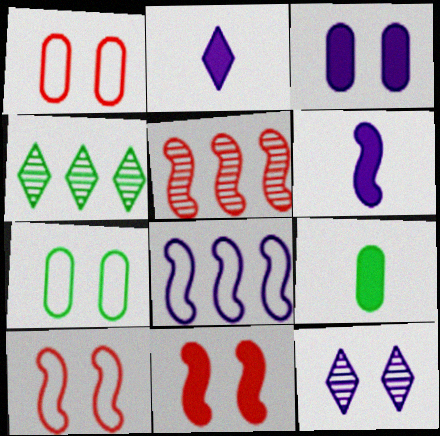[[1, 4, 6], 
[2, 5, 7], 
[7, 11, 12]]